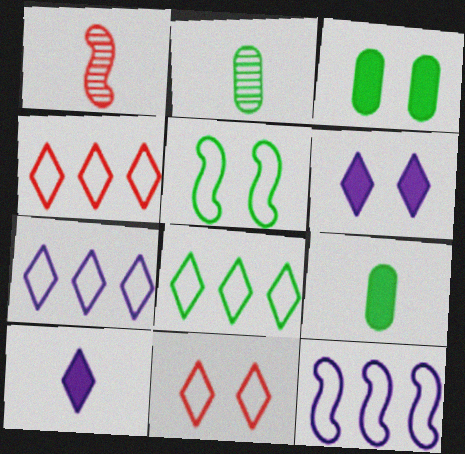[[1, 3, 7], 
[4, 7, 8]]